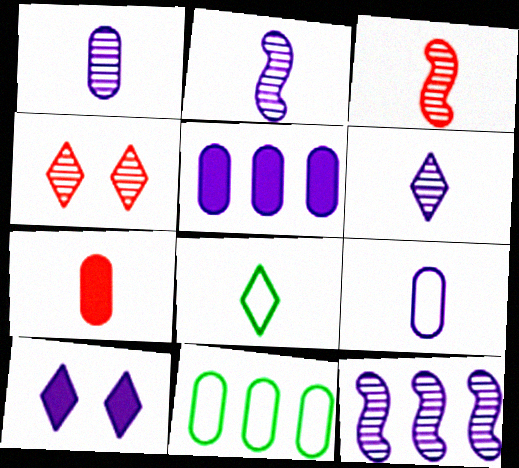[[1, 2, 6], 
[2, 7, 8], 
[3, 10, 11], 
[9, 10, 12]]